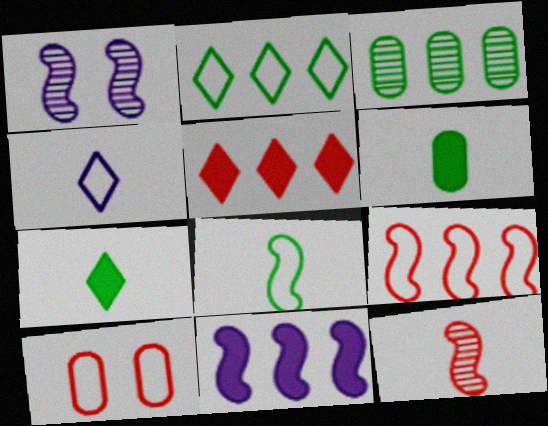[[4, 6, 12], 
[5, 10, 12]]